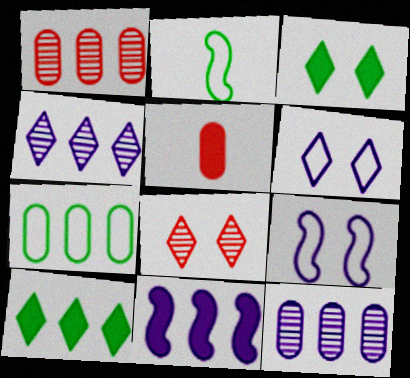[[3, 5, 11], 
[3, 6, 8]]